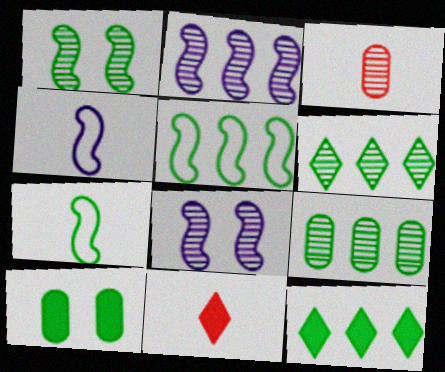[[3, 6, 8], 
[5, 9, 12], 
[6, 7, 10]]